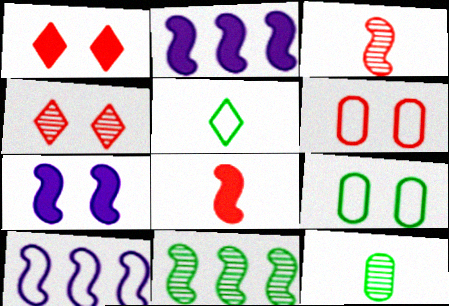[[1, 10, 12], 
[4, 7, 9], 
[5, 6, 10]]